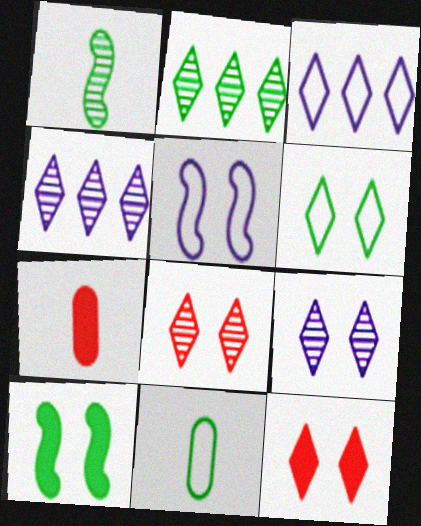[[2, 5, 7], 
[2, 10, 11], 
[6, 9, 12]]